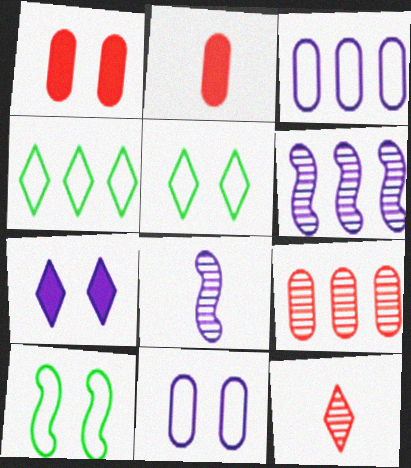[[1, 4, 8], 
[2, 5, 6], 
[3, 7, 8], 
[4, 7, 12]]